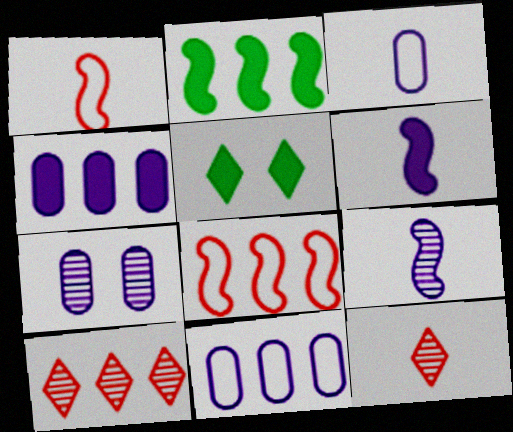[[2, 10, 11], 
[3, 4, 7]]